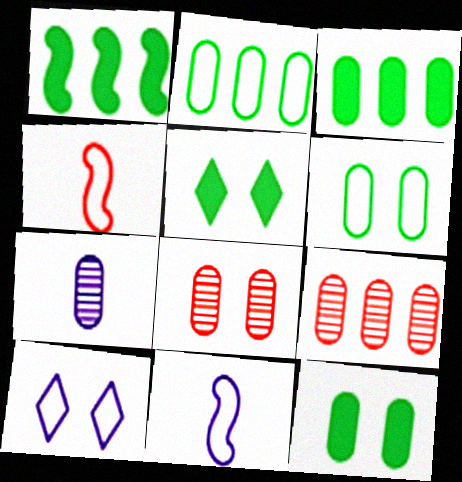[[2, 4, 10], 
[5, 9, 11]]